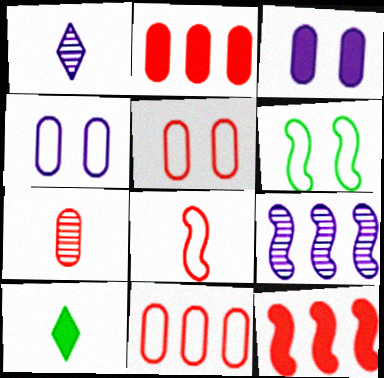[[1, 2, 6], 
[2, 5, 7], 
[3, 10, 12], 
[5, 9, 10]]